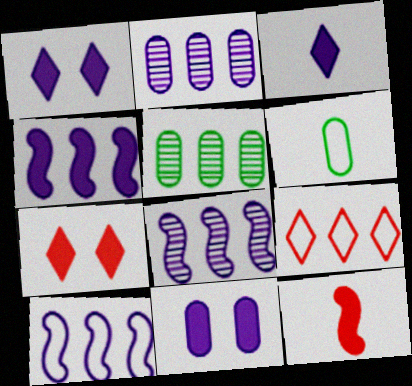[[3, 4, 11], 
[4, 5, 9], 
[4, 8, 10], 
[6, 7, 8]]